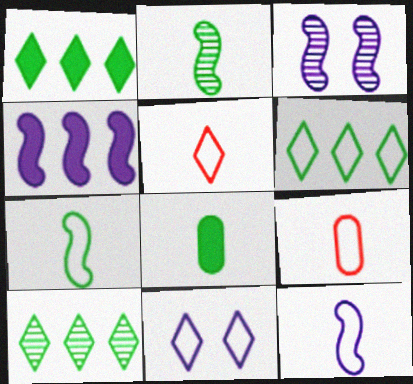[[1, 3, 9], 
[1, 6, 10], 
[3, 4, 12], 
[5, 6, 11]]